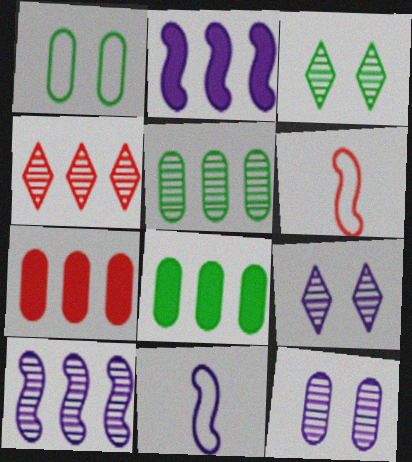[[3, 7, 11], 
[4, 5, 10], 
[6, 8, 9]]